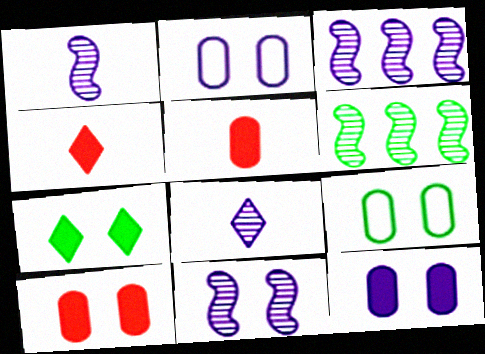[[1, 3, 11], 
[2, 4, 6], 
[3, 4, 9]]